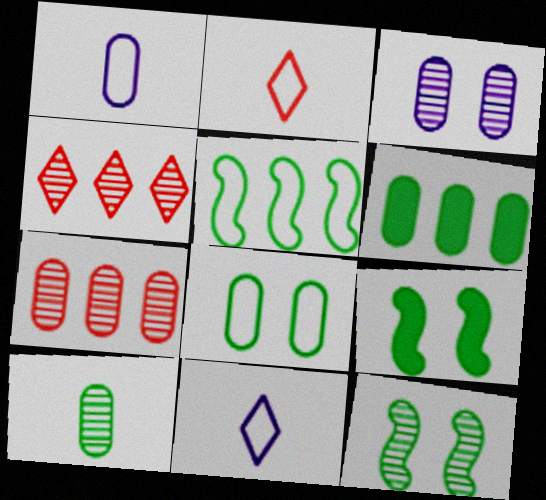[[1, 4, 9], 
[3, 7, 10], 
[6, 8, 10], 
[7, 9, 11]]